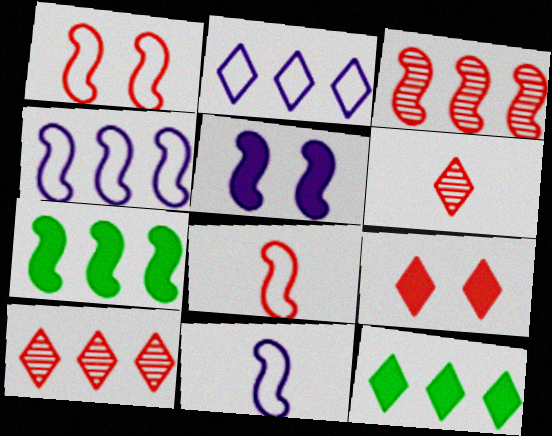[[2, 10, 12], 
[3, 4, 7]]